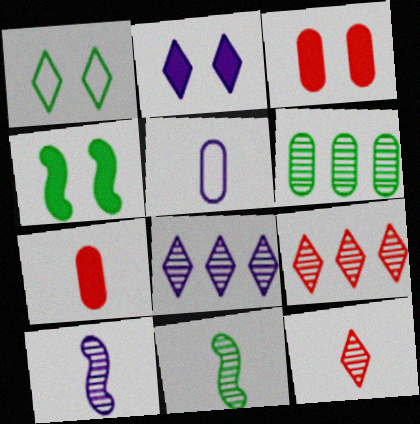[[2, 3, 4], 
[3, 5, 6], 
[4, 5, 9]]